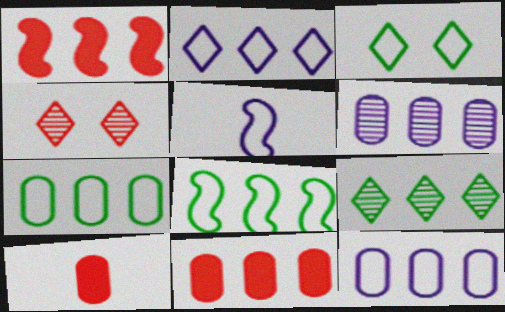[[1, 9, 12], 
[6, 7, 11]]